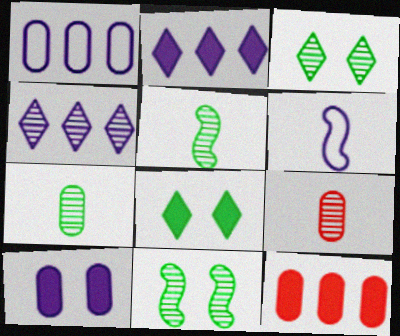[[3, 6, 12], 
[4, 6, 10], 
[4, 9, 11]]